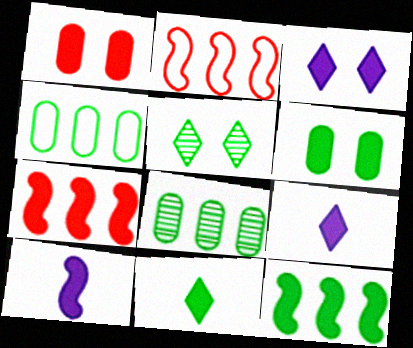[[1, 9, 12], 
[6, 7, 9], 
[6, 11, 12]]